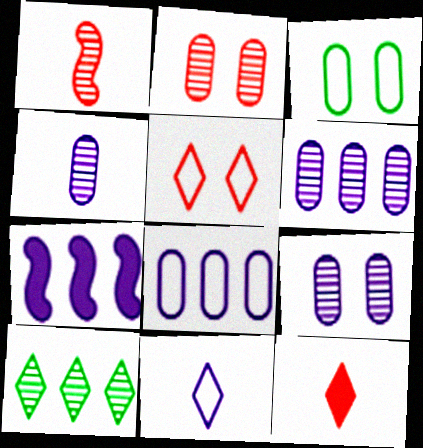[[1, 9, 10], 
[4, 6, 9], 
[7, 9, 11]]